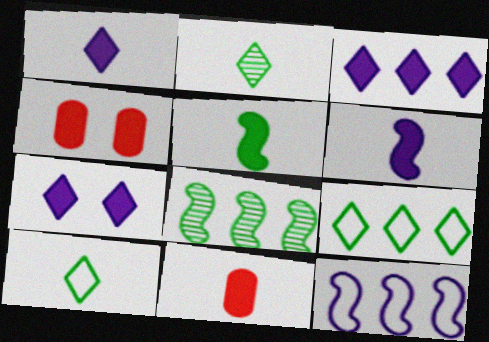[[1, 3, 7], 
[1, 5, 11], 
[2, 4, 12], 
[3, 4, 5]]